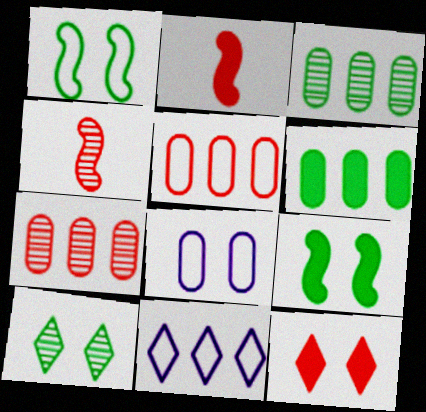[[4, 5, 12]]